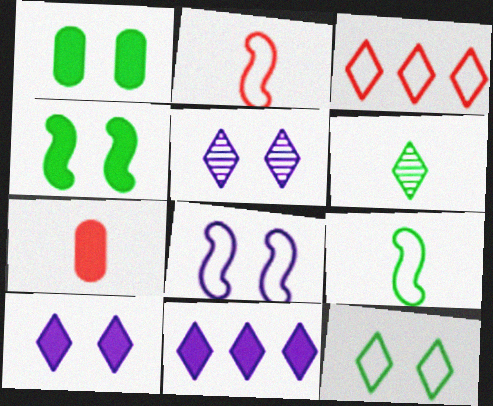[[3, 6, 10], 
[4, 7, 11]]